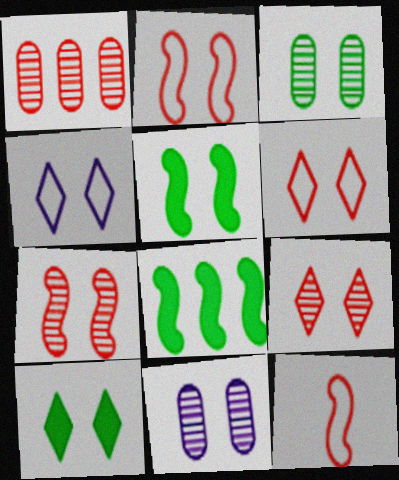[[2, 10, 11], 
[4, 9, 10], 
[5, 6, 11]]